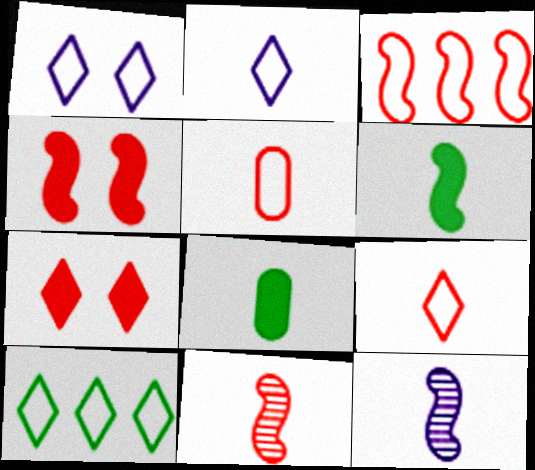[[1, 9, 10], 
[2, 8, 11], 
[3, 4, 11], 
[8, 9, 12]]